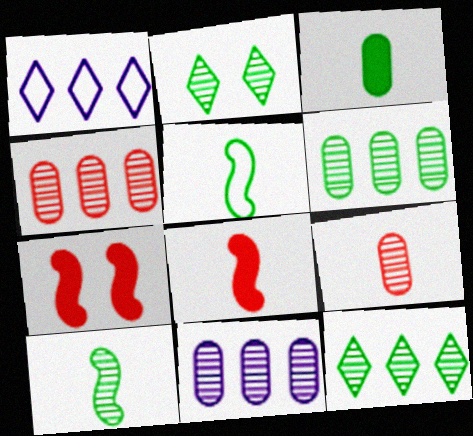[[2, 6, 10], 
[4, 6, 11]]